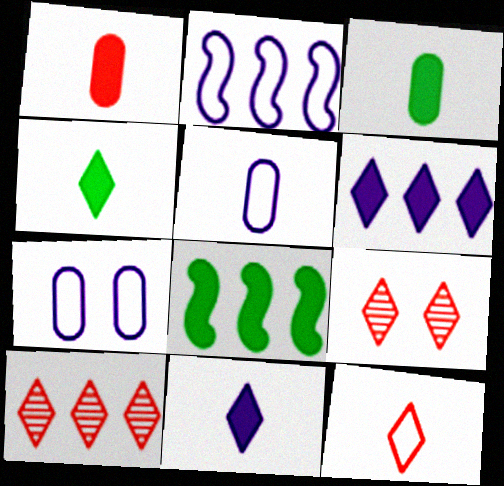[[2, 3, 9], 
[5, 8, 9]]